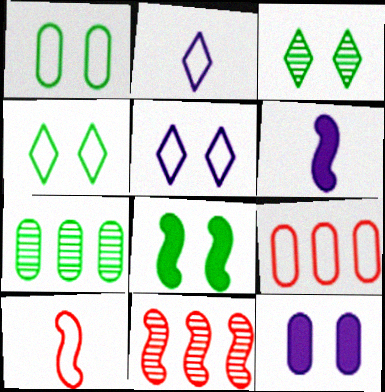[[1, 3, 8], 
[3, 6, 9]]